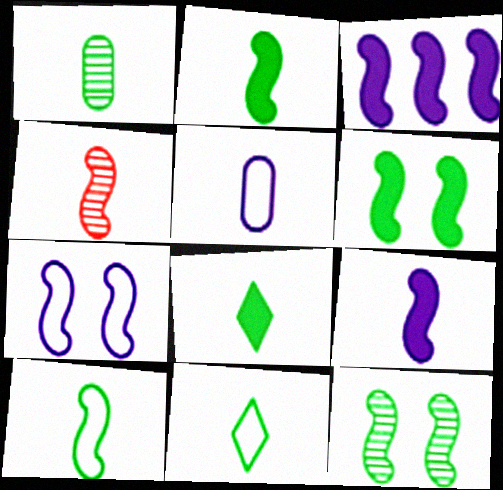[[1, 2, 11], 
[1, 8, 10], 
[4, 5, 8], 
[4, 9, 10]]